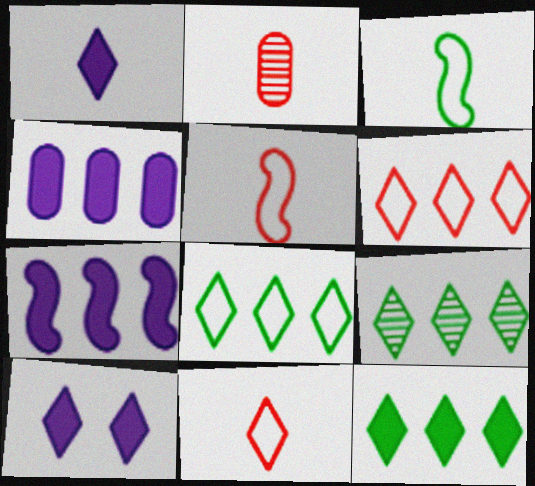[[1, 2, 3], 
[8, 9, 12], 
[9, 10, 11]]